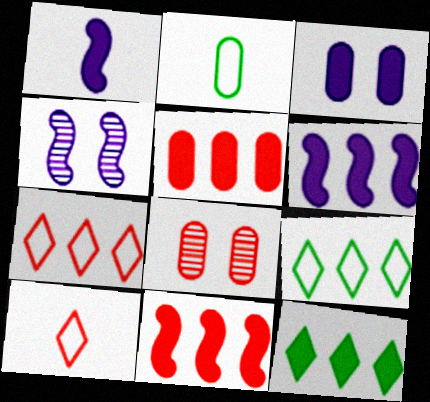[[1, 8, 9], 
[5, 6, 12], 
[8, 10, 11]]